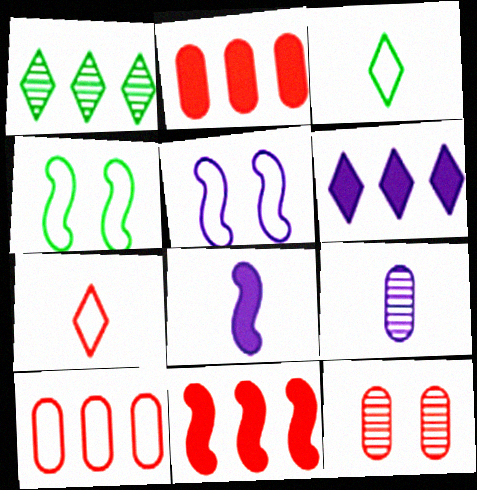[[3, 5, 10], 
[5, 6, 9], 
[7, 11, 12]]